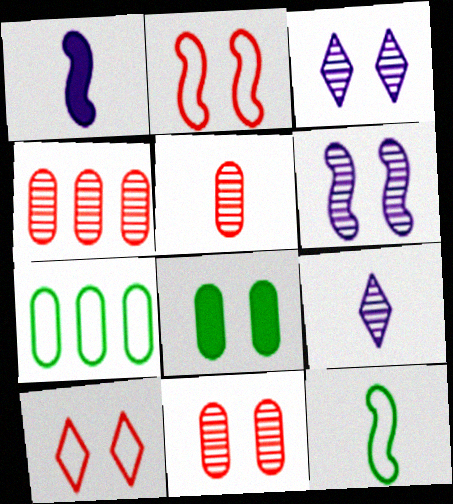[[2, 3, 8], 
[4, 5, 11], 
[6, 8, 10]]